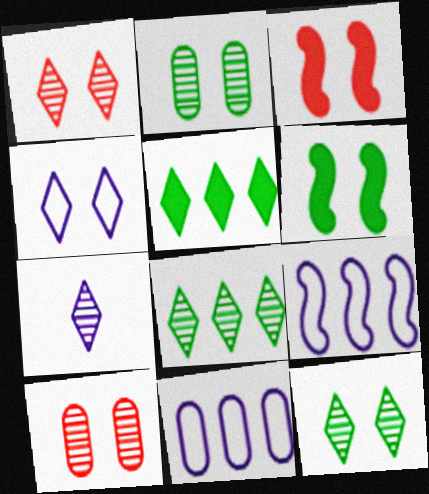[[1, 7, 8], 
[2, 3, 4], 
[4, 6, 10]]